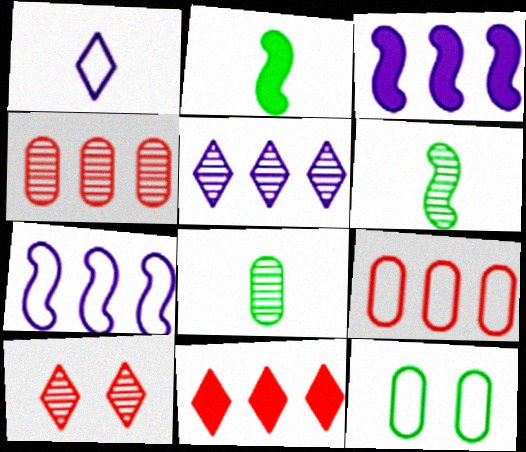[]